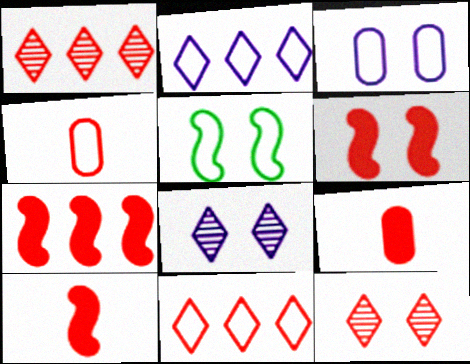[[1, 4, 6], 
[2, 4, 5], 
[4, 7, 12], 
[6, 7, 10]]